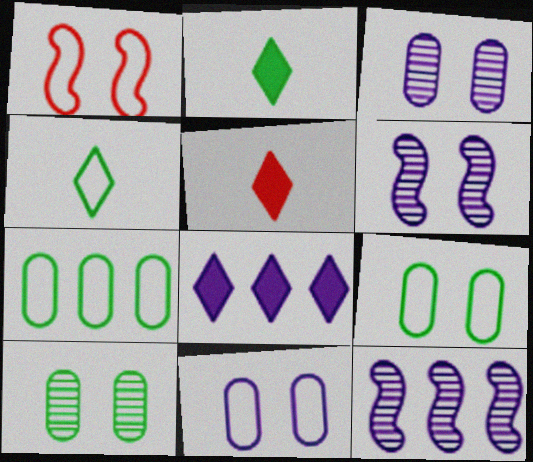[[5, 6, 7], 
[5, 9, 12]]